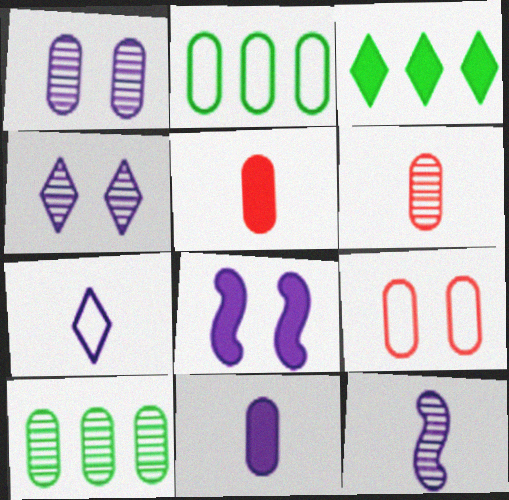[[1, 2, 5], 
[1, 6, 10], 
[3, 5, 8], 
[3, 9, 12], 
[7, 11, 12], 
[9, 10, 11]]